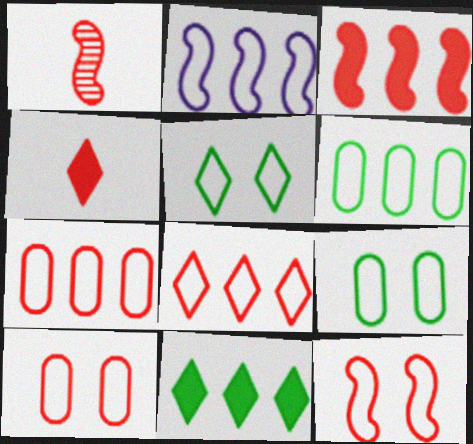[[1, 3, 12], 
[2, 6, 8]]